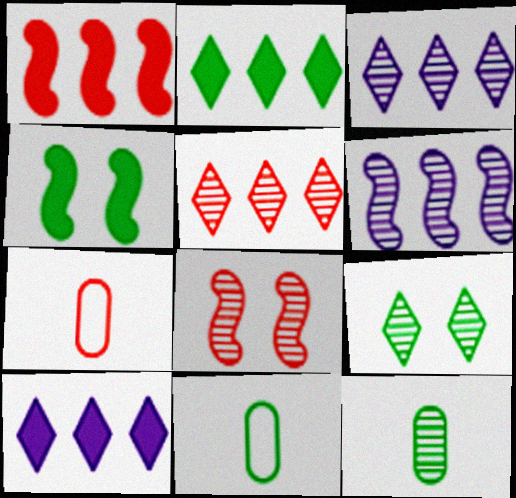[[3, 4, 7], 
[3, 8, 12], 
[8, 10, 11]]